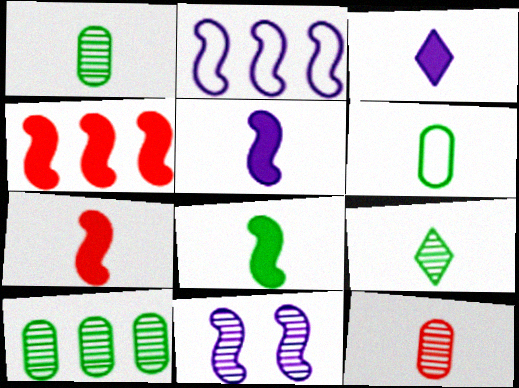[[2, 5, 11], 
[5, 7, 8], 
[6, 8, 9]]